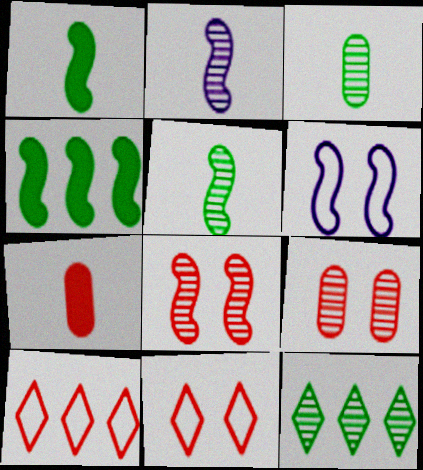[[2, 9, 12], 
[6, 7, 12], 
[7, 8, 10]]